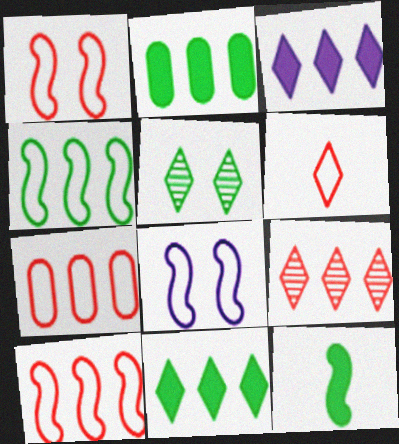[[1, 6, 7], 
[3, 5, 6]]